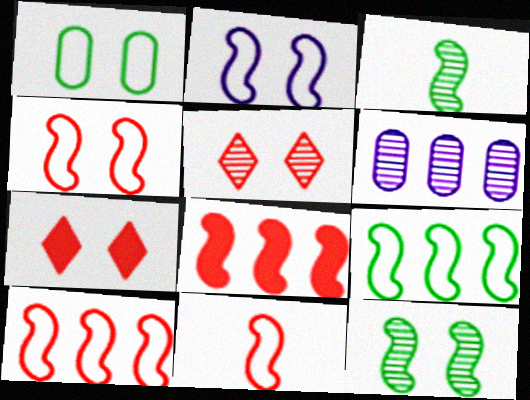[[2, 3, 8], 
[2, 9, 11], 
[3, 5, 6], 
[4, 10, 11]]